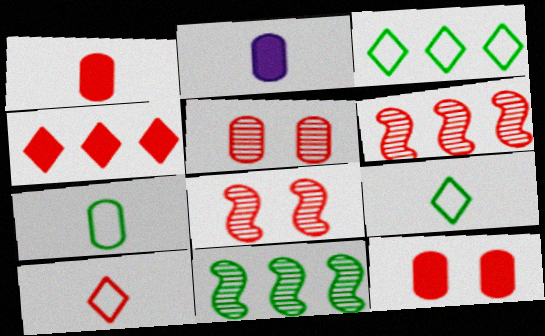[[2, 3, 8], 
[6, 10, 12]]